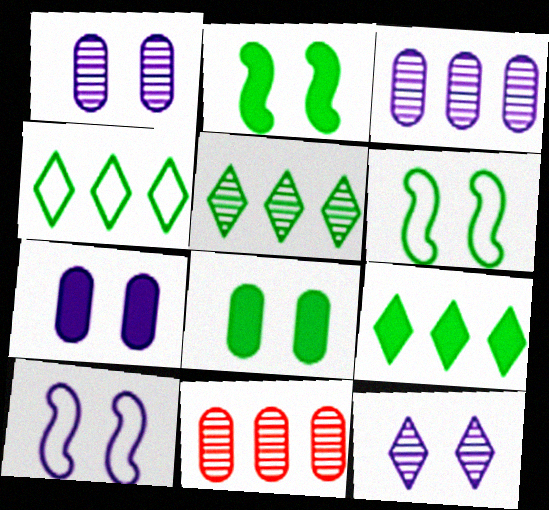[[4, 5, 9], 
[7, 10, 12]]